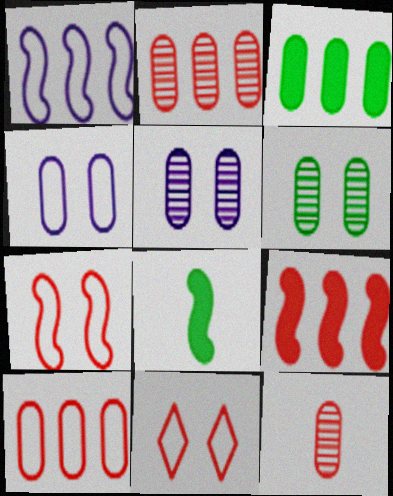[[3, 4, 12], 
[9, 11, 12]]